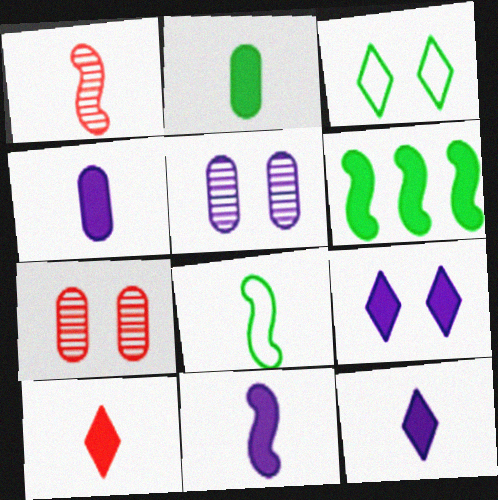[[1, 8, 11], 
[2, 10, 11], 
[4, 11, 12]]